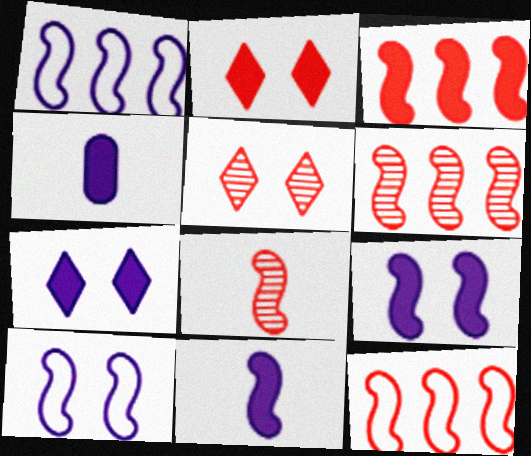[[3, 6, 12]]